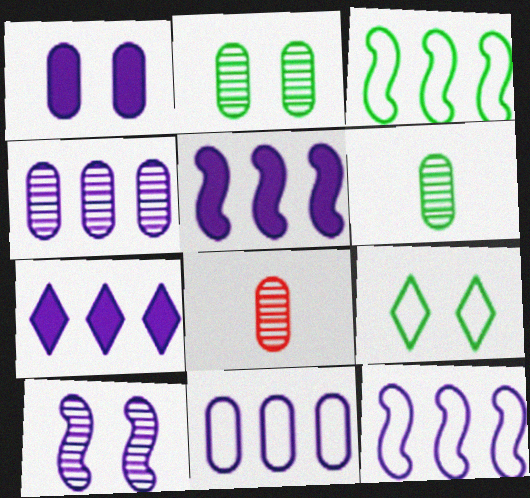[[2, 4, 8], 
[4, 7, 12], 
[5, 8, 9]]